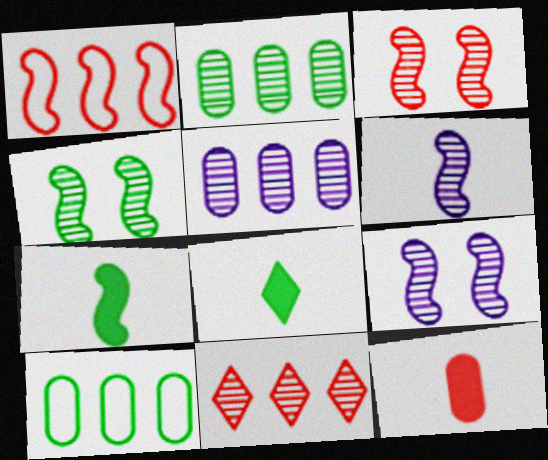[[1, 7, 9], 
[3, 4, 9], 
[4, 8, 10]]